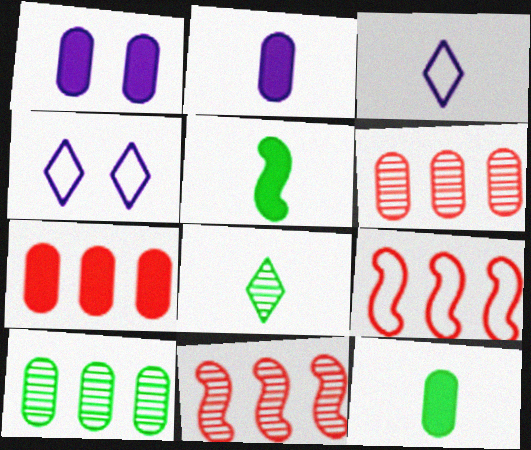[[1, 7, 12], 
[1, 8, 9], 
[4, 5, 6], 
[4, 11, 12]]